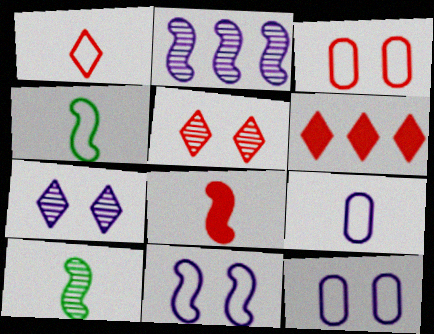[[1, 4, 9], 
[1, 5, 6], 
[6, 10, 12]]